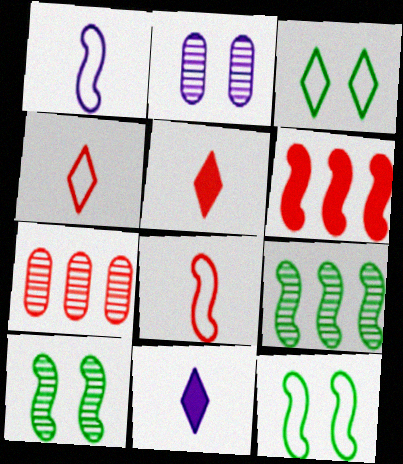[[1, 6, 10], 
[7, 11, 12]]